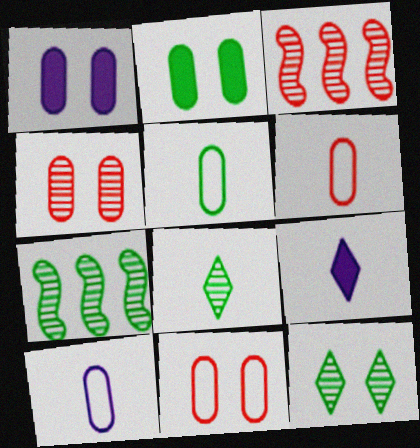[[5, 6, 10], 
[7, 9, 11]]